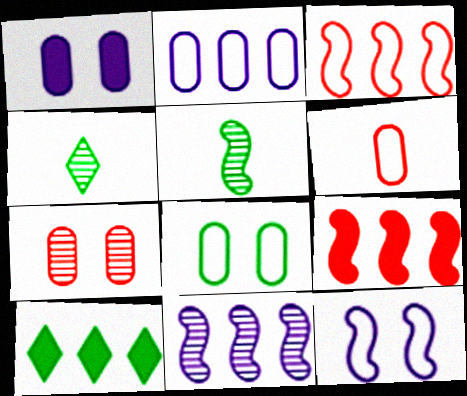[[1, 3, 4], 
[1, 7, 8], 
[2, 6, 8], 
[4, 7, 11], 
[5, 8, 10], 
[5, 9, 12]]